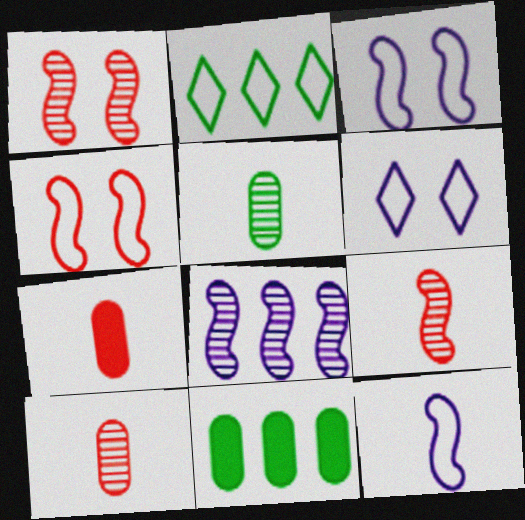[[6, 9, 11]]